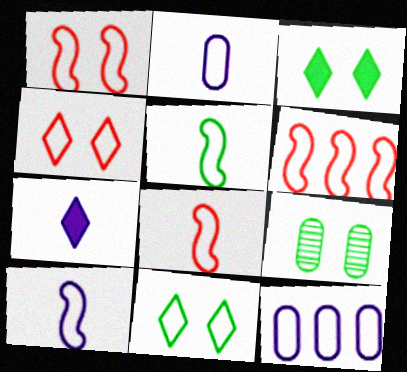[[1, 6, 8], 
[2, 6, 11], 
[4, 5, 12], 
[5, 8, 10], 
[6, 7, 9], 
[8, 11, 12]]